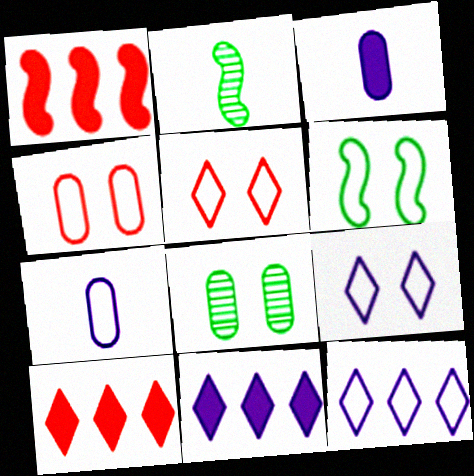[[2, 4, 11], 
[4, 6, 9]]